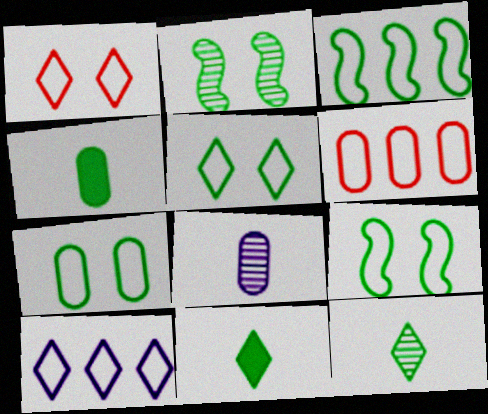[[3, 6, 10], 
[5, 7, 9]]